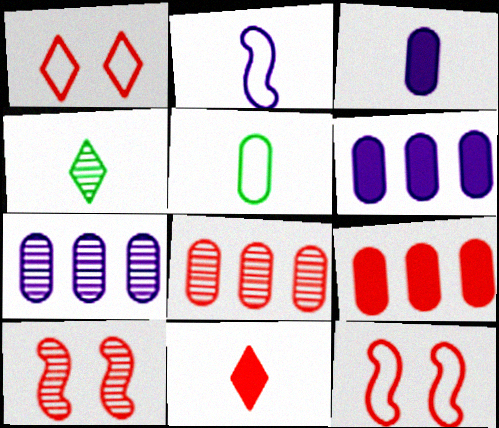[[4, 6, 12], 
[4, 7, 10], 
[8, 11, 12]]